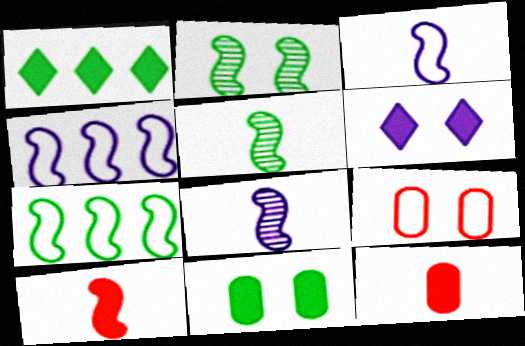[[1, 8, 9], 
[2, 4, 10], 
[2, 6, 9], 
[3, 5, 10]]